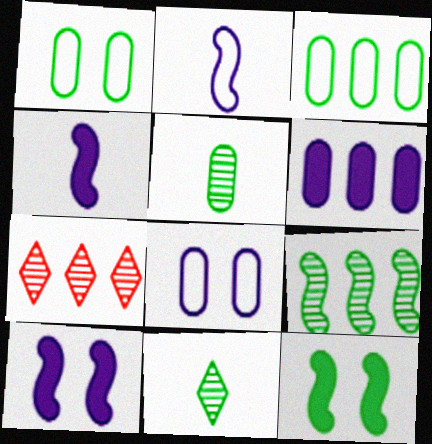[[1, 4, 7], 
[3, 11, 12]]